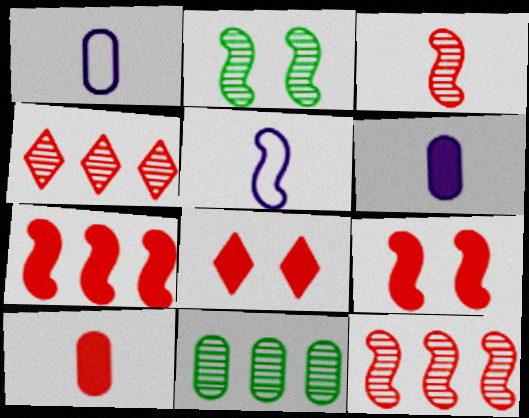[[2, 5, 7], 
[5, 8, 11], 
[7, 8, 10]]